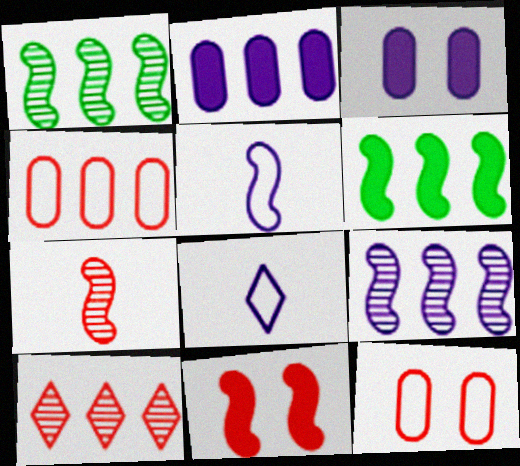[[1, 5, 11], 
[3, 8, 9]]